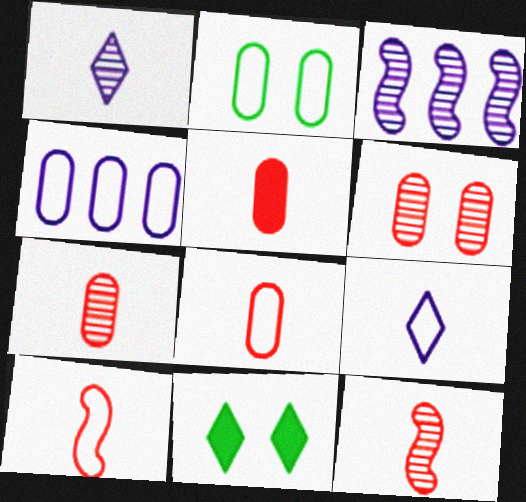[[2, 4, 8], 
[3, 8, 11], 
[4, 11, 12], 
[5, 7, 8]]